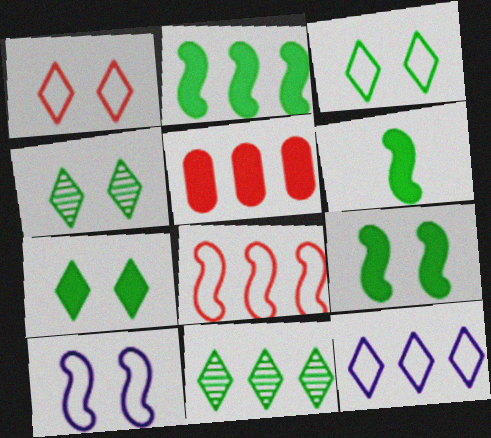[[2, 6, 9], 
[3, 4, 7]]